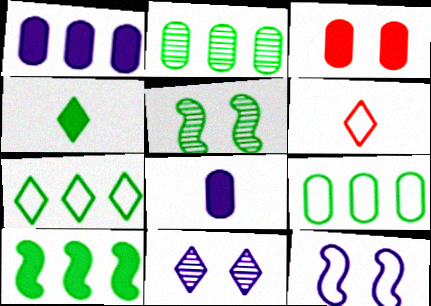[[1, 5, 6], 
[2, 7, 10], 
[4, 5, 9], 
[6, 9, 12]]